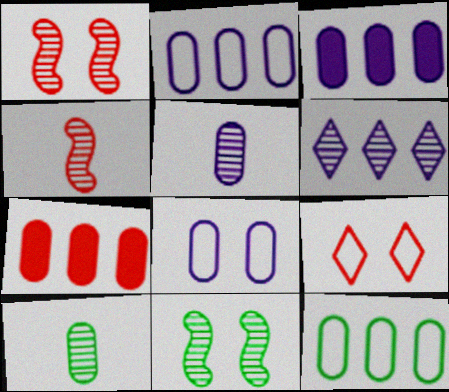[[1, 6, 10], 
[3, 5, 8], 
[4, 7, 9], 
[7, 8, 10]]